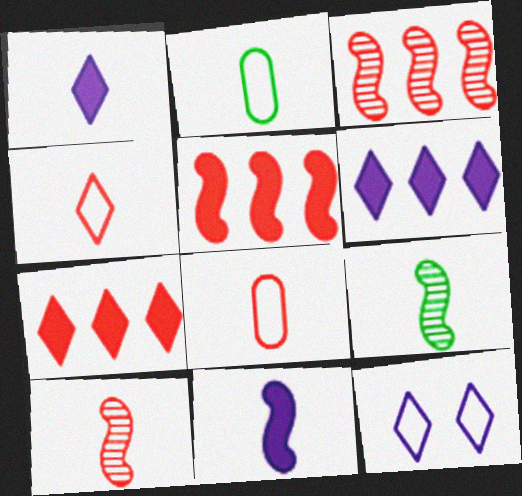[[1, 2, 10], 
[1, 8, 9]]